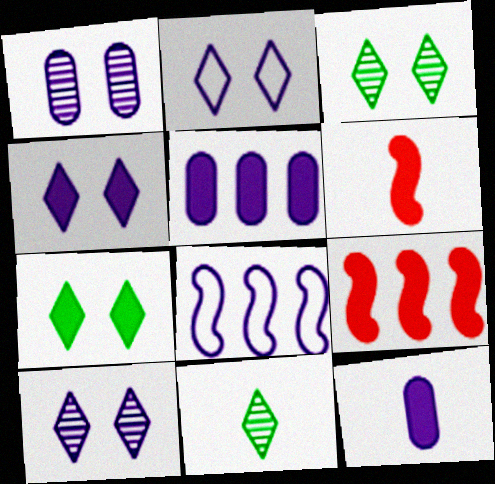[[2, 4, 10], 
[5, 6, 7], 
[7, 9, 12], 
[8, 10, 12]]